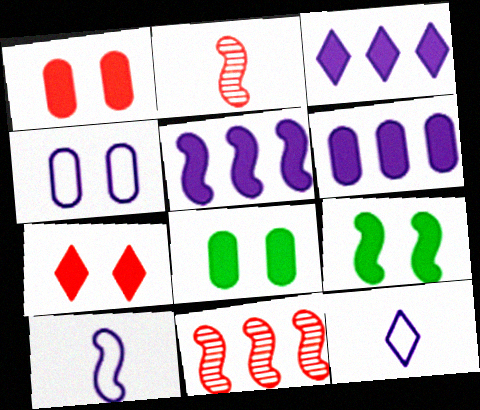[[3, 5, 6], 
[8, 11, 12], 
[9, 10, 11]]